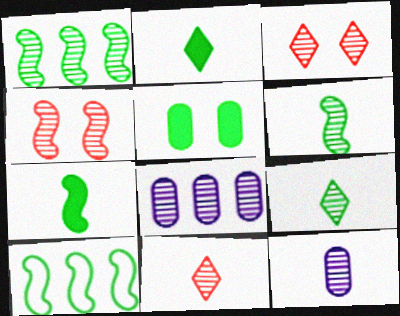[[1, 3, 12], 
[3, 6, 8], 
[4, 8, 9], 
[5, 9, 10], 
[6, 11, 12]]